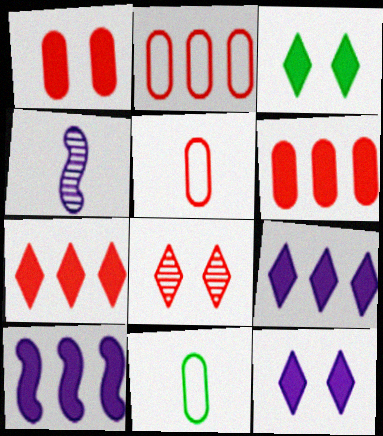[[2, 3, 4], 
[8, 10, 11]]